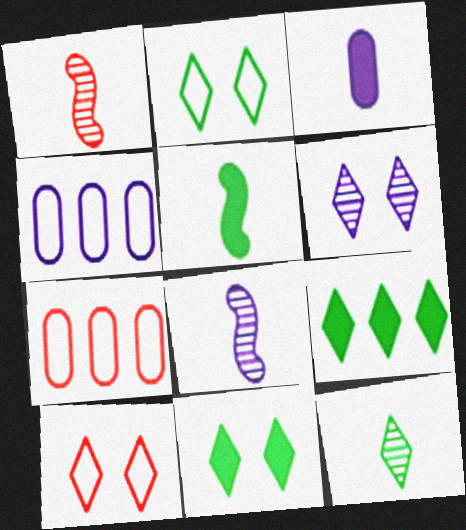[[1, 4, 11], 
[2, 9, 12], 
[5, 6, 7], 
[6, 10, 11], 
[7, 8, 11]]